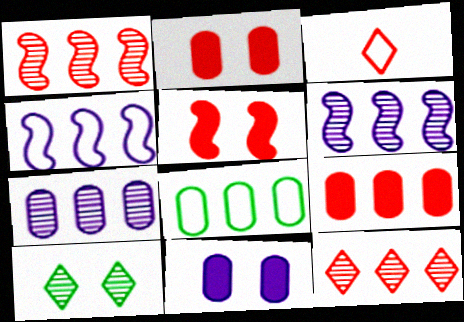[[1, 2, 3], 
[7, 8, 9]]